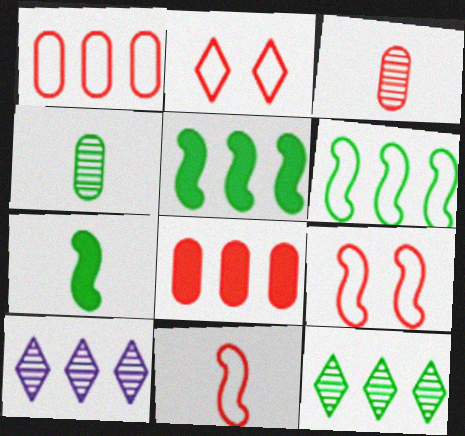[[1, 2, 11], 
[1, 5, 10], 
[6, 8, 10]]